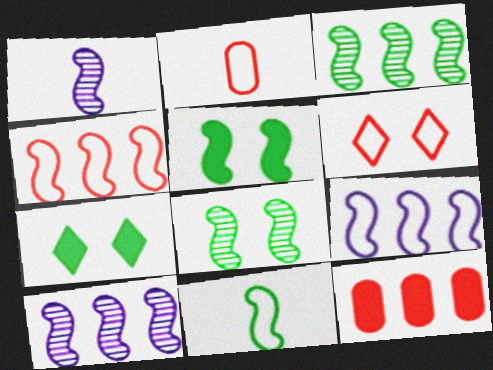[[1, 4, 5], 
[2, 4, 6], 
[2, 7, 10], 
[3, 5, 11]]